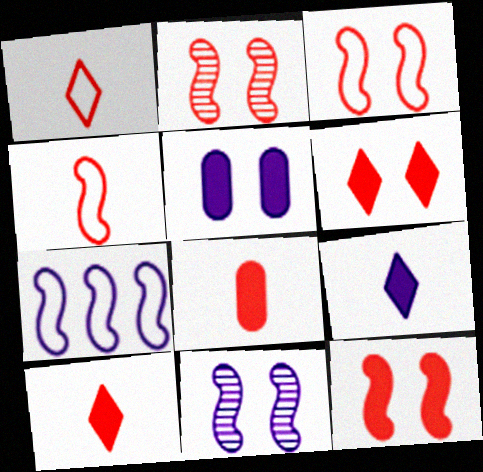[[2, 3, 12]]